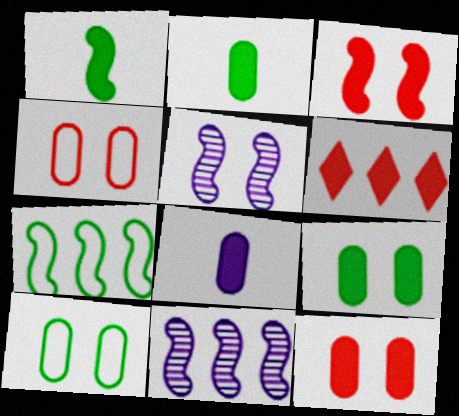[]